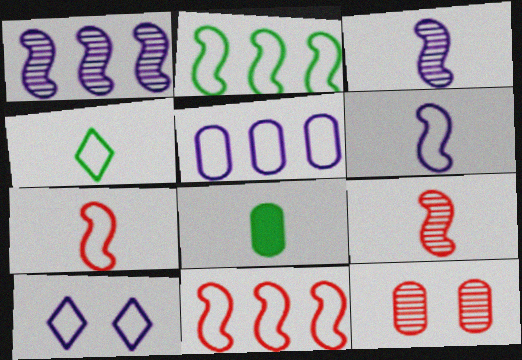[[5, 6, 10], 
[5, 8, 12]]